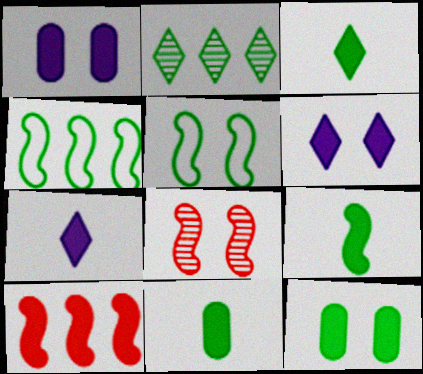[[1, 3, 10], 
[2, 5, 11], 
[3, 9, 11], 
[6, 10, 11], 
[7, 10, 12]]